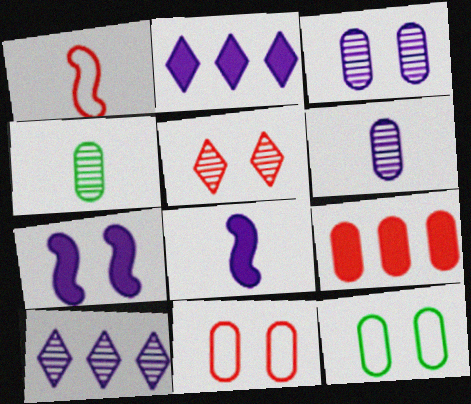[[1, 5, 9], 
[5, 7, 12], 
[6, 9, 12]]